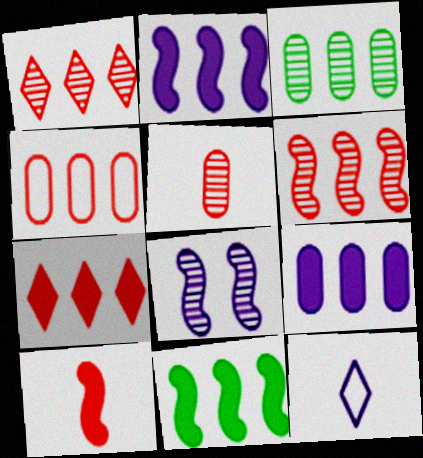[[3, 4, 9], 
[4, 6, 7], 
[7, 9, 11], 
[8, 9, 12]]